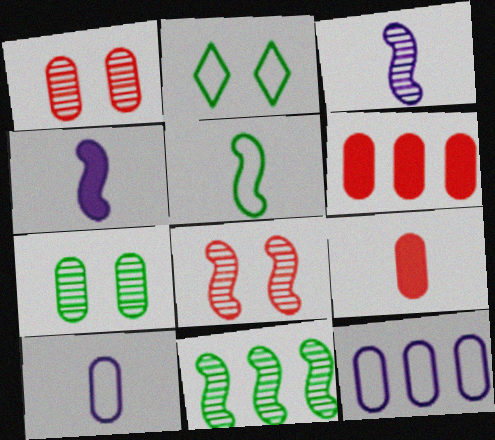[[2, 3, 6], 
[3, 8, 11], 
[6, 7, 10], 
[7, 9, 12]]